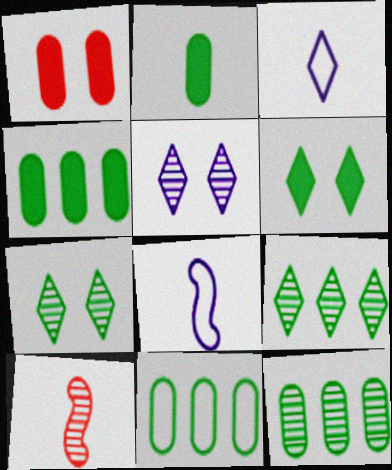[[1, 8, 9], 
[2, 3, 10], 
[4, 11, 12], 
[5, 10, 12]]